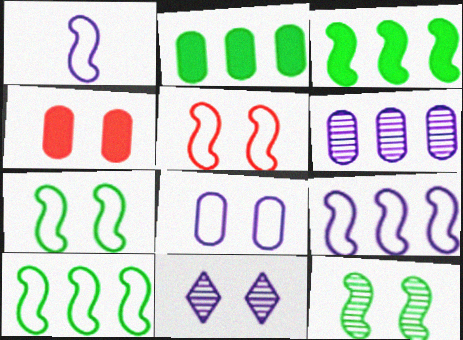[[1, 5, 10], 
[4, 7, 11]]